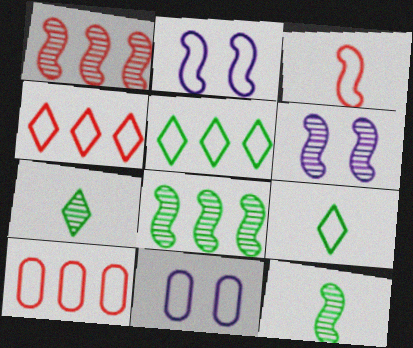[[1, 6, 12], 
[2, 9, 10], 
[3, 5, 11]]